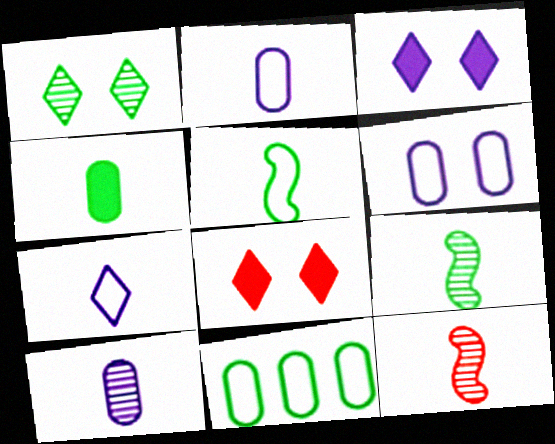[[3, 11, 12], 
[4, 7, 12]]